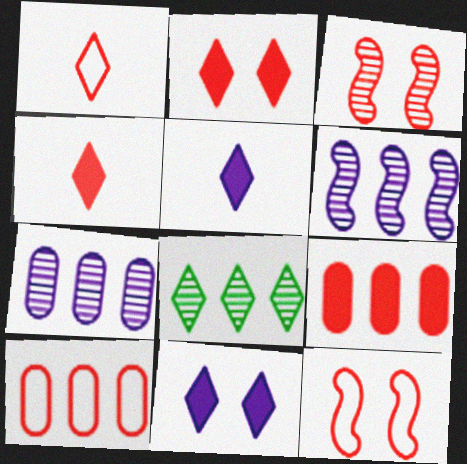[[1, 3, 9], 
[1, 8, 11], 
[1, 10, 12], 
[3, 4, 10]]